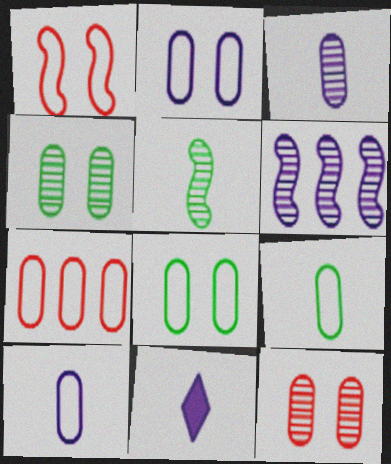[[2, 6, 11], 
[2, 7, 9], 
[7, 8, 10]]